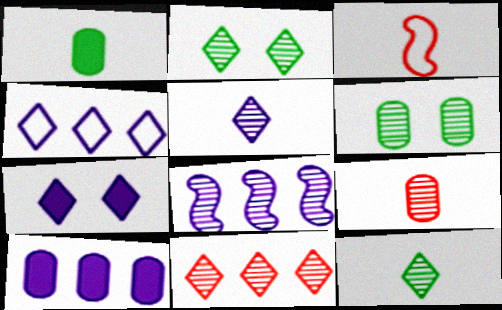[[1, 3, 5], 
[2, 3, 10], 
[2, 5, 11], 
[2, 8, 9], 
[4, 5, 7], 
[4, 8, 10]]